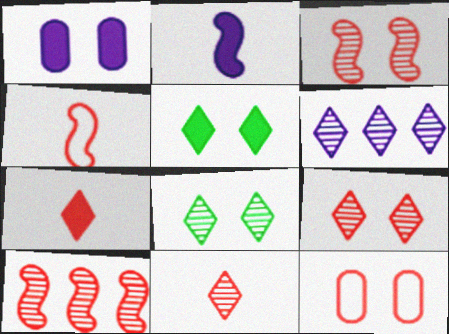[[6, 8, 11], 
[7, 10, 12]]